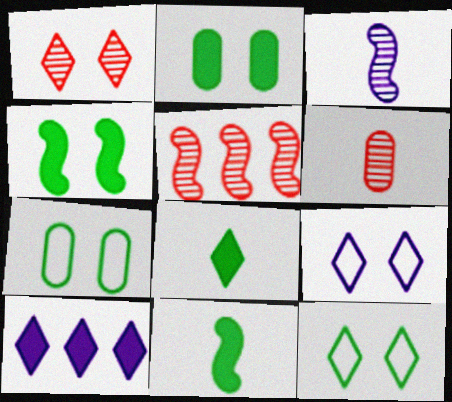[[1, 5, 6]]